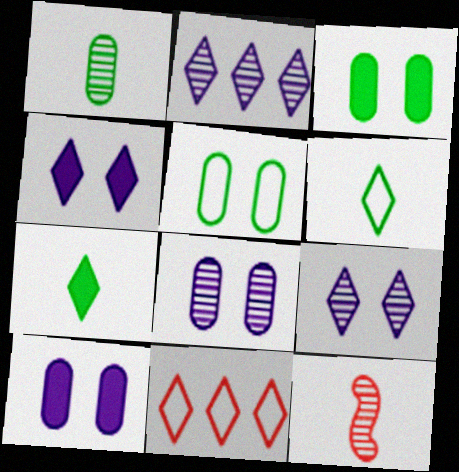[[7, 9, 11]]